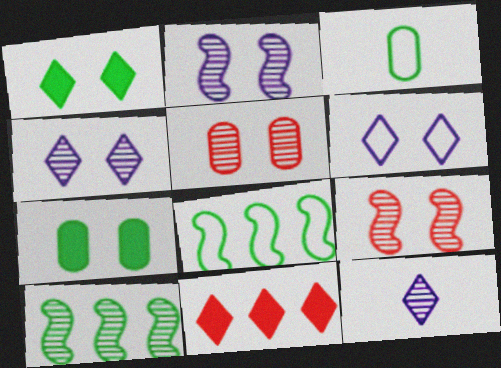[[1, 3, 10], 
[2, 3, 11], 
[5, 10, 12], 
[6, 7, 9]]